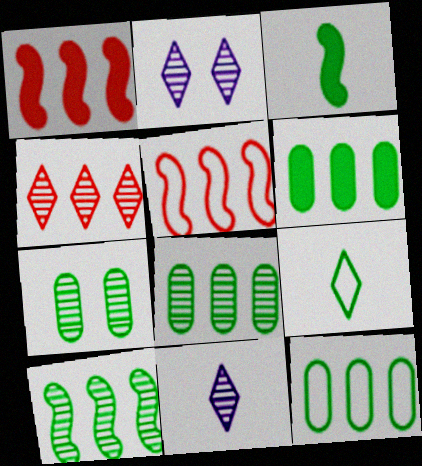[[6, 8, 12]]